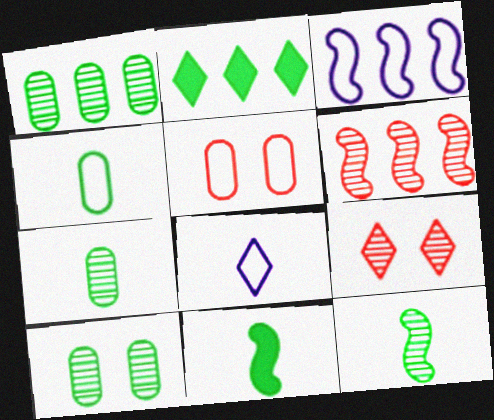[[1, 7, 10], 
[2, 8, 9]]